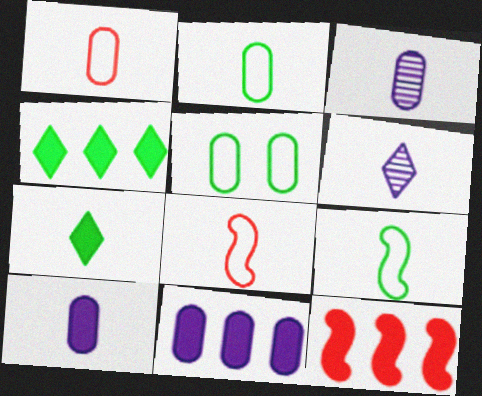[[3, 7, 8], 
[4, 11, 12], 
[5, 6, 12]]